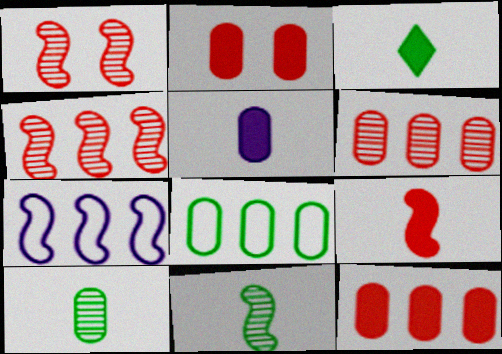[[3, 5, 9]]